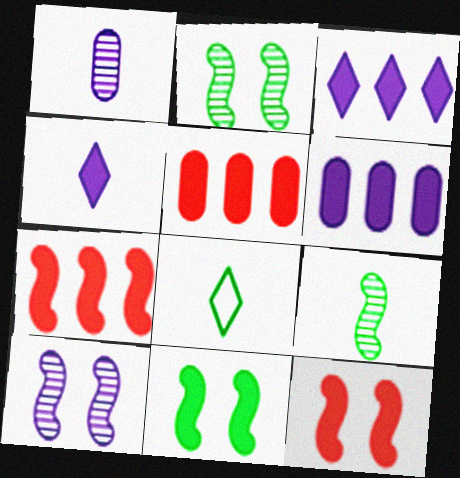[[4, 5, 11], 
[5, 8, 10]]